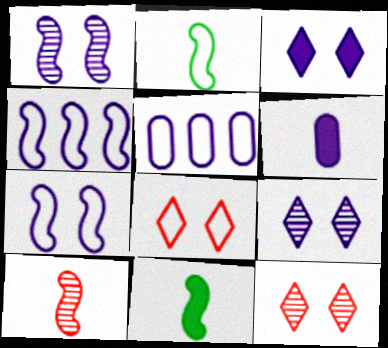[[2, 5, 8], 
[4, 6, 9], 
[5, 11, 12]]